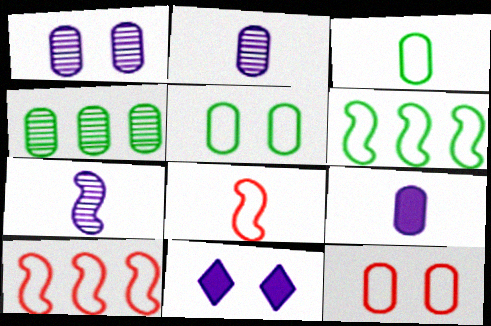[[4, 8, 11], 
[4, 9, 12]]